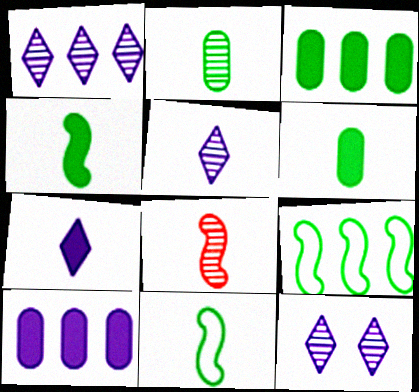[[1, 5, 12], 
[2, 5, 8]]